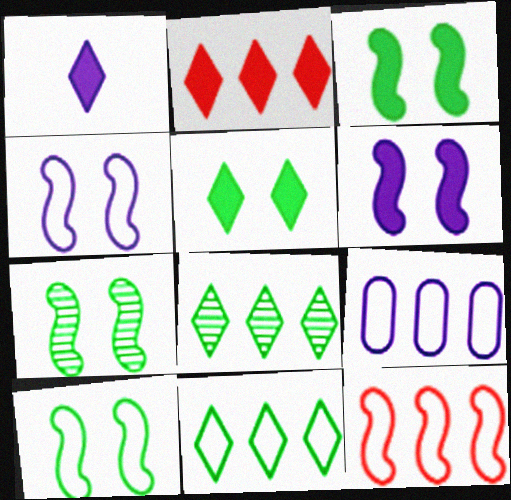[[1, 2, 5], 
[3, 7, 10], 
[9, 11, 12]]